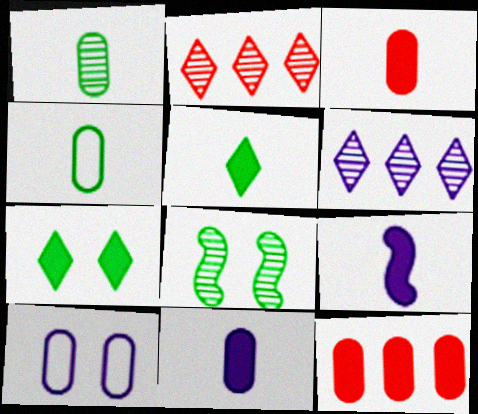[[1, 10, 12], 
[3, 5, 9], 
[6, 9, 10], 
[7, 9, 12]]